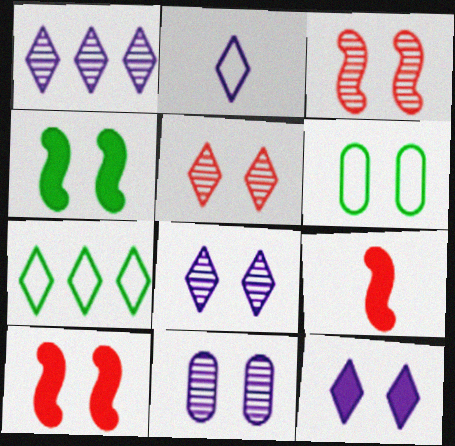[[1, 2, 12], 
[1, 6, 9], 
[3, 6, 12], 
[6, 8, 10], 
[7, 9, 11]]